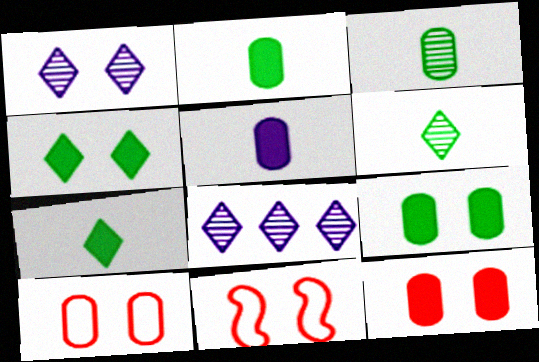[[1, 9, 11], 
[2, 8, 11]]